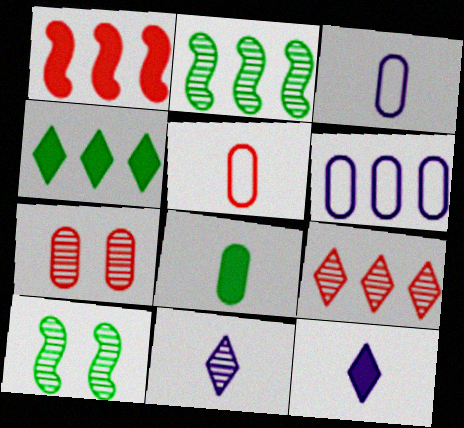[[2, 7, 11], 
[6, 7, 8]]